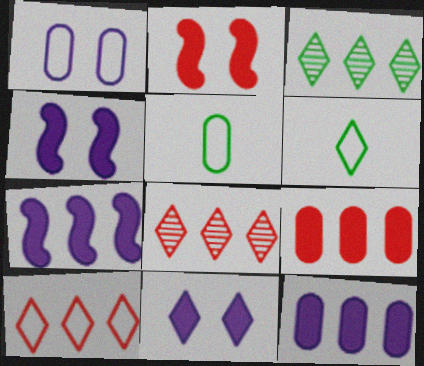[[4, 5, 8], 
[6, 8, 11]]